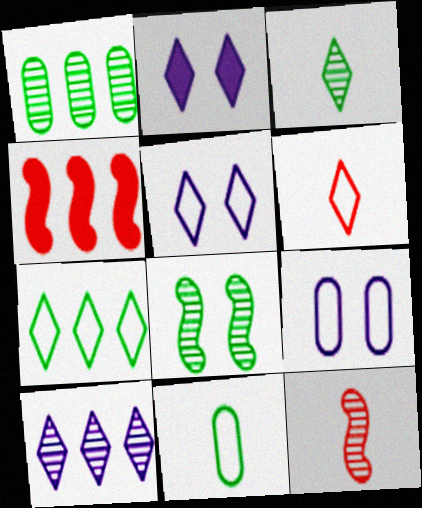[[1, 3, 8], 
[3, 4, 9], 
[5, 6, 7]]